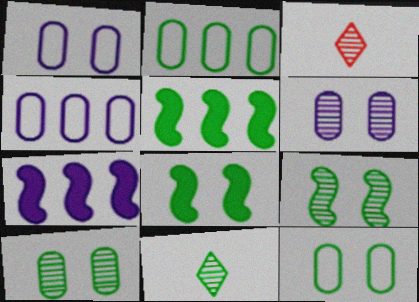[[1, 3, 5], 
[2, 8, 11], 
[3, 4, 8], 
[3, 7, 12], 
[5, 11, 12]]